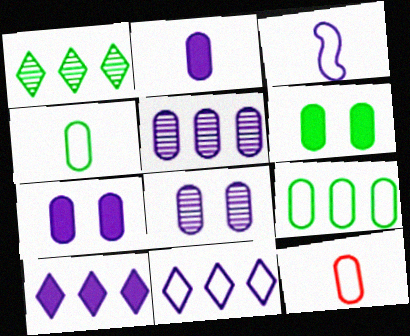[[3, 8, 10], 
[5, 6, 12]]